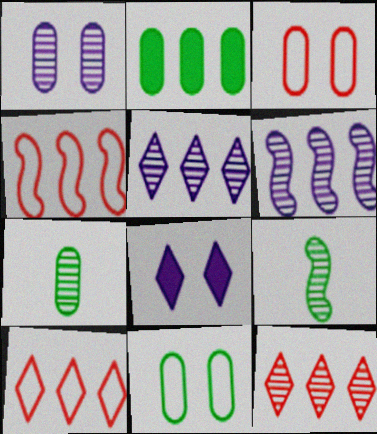[[1, 9, 12], 
[2, 4, 5], 
[2, 6, 10], 
[2, 7, 11], 
[4, 7, 8]]